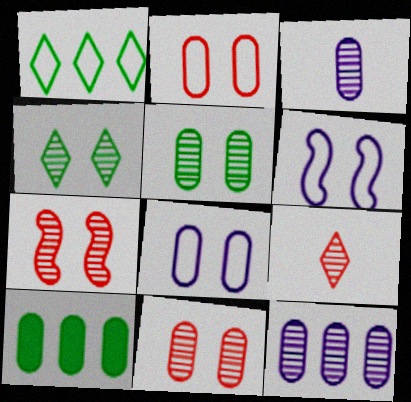[[2, 3, 10], 
[6, 9, 10]]